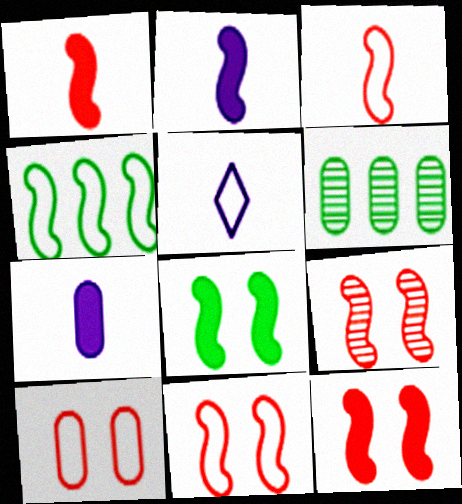[[2, 4, 9], 
[4, 5, 10], 
[5, 6, 12], 
[6, 7, 10], 
[9, 11, 12]]